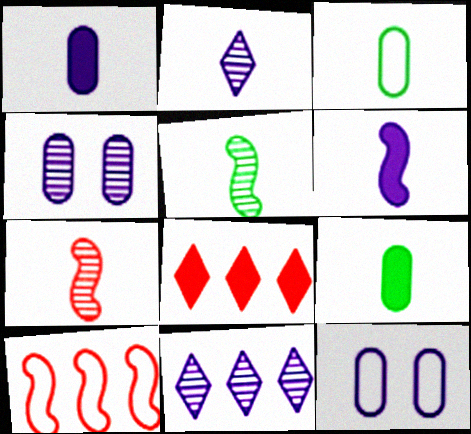[[5, 8, 12], 
[6, 11, 12]]